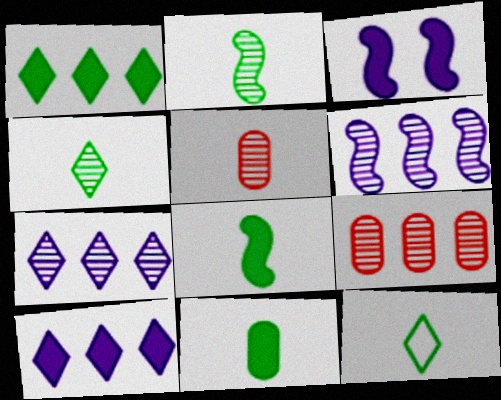[[2, 11, 12], 
[3, 9, 12]]